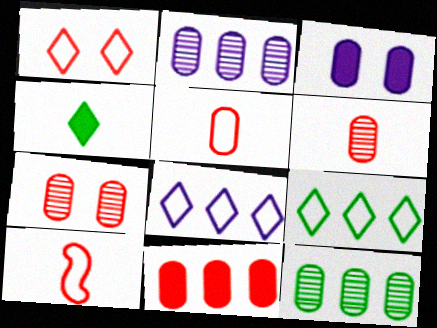[[3, 5, 12], 
[5, 7, 11]]